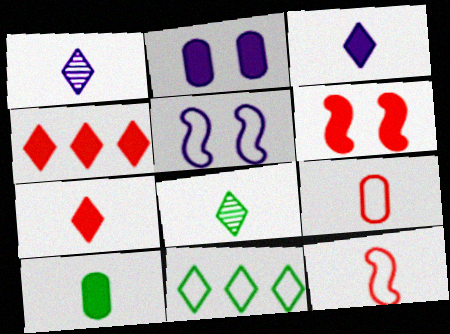[[1, 10, 12], 
[5, 9, 11]]